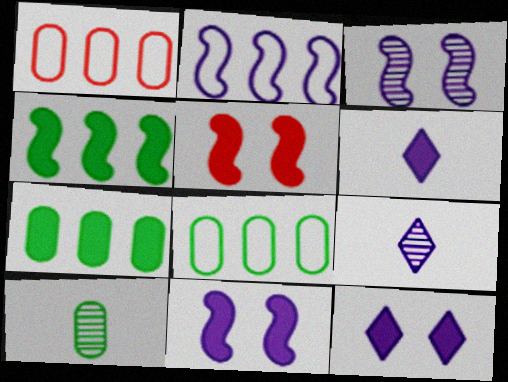[[5, 6, 7], 
[5, 8, 9]]